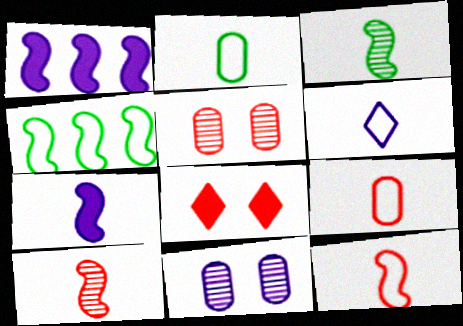[[1, 6, 11], 
[2, 6, 12], 
[3, 7, 12]]